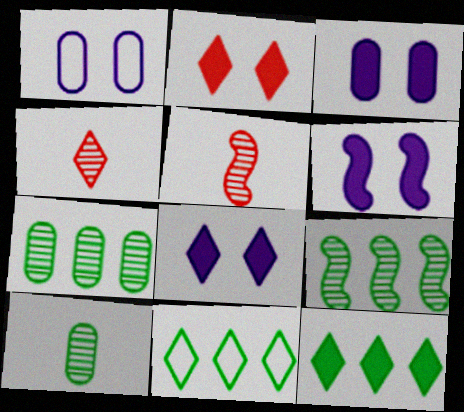[[1, 5, 12], 
[3, 5, 11], 
[3, 6, 8], 
[4, 8, 11]]